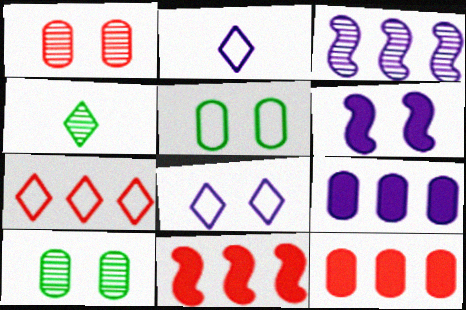[[1, 3, 4], 
[2, 10, 11]]